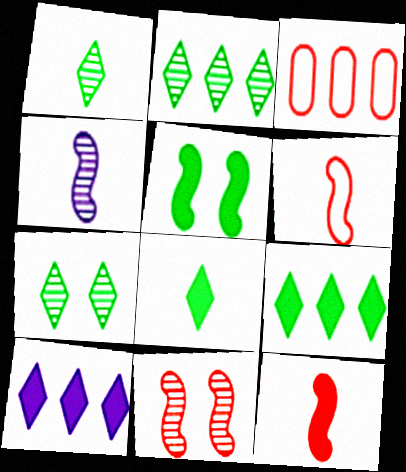[[1, 2, 7]]